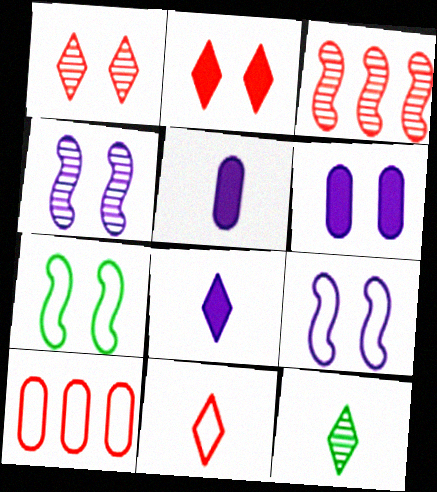[[1, 6, 7], 
[8, 11, 12]]